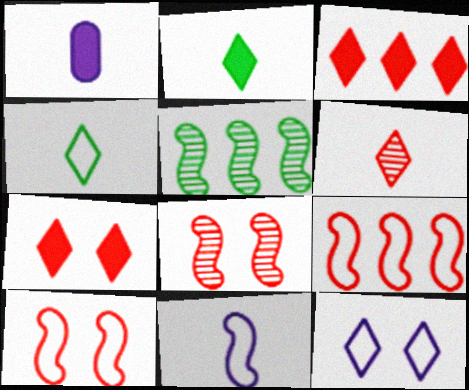[]